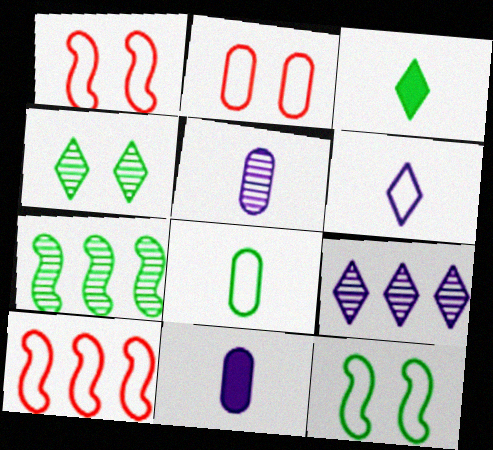[[4, 10, 11]]